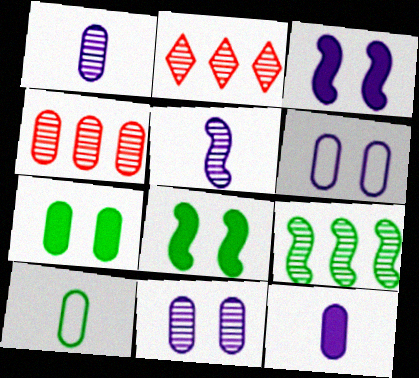[[2, 3, 10]]